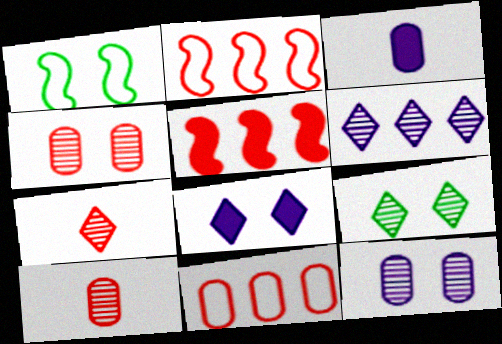[[1, 4, 8], 
[2, 3, 9], 
[6, 7, 9]]